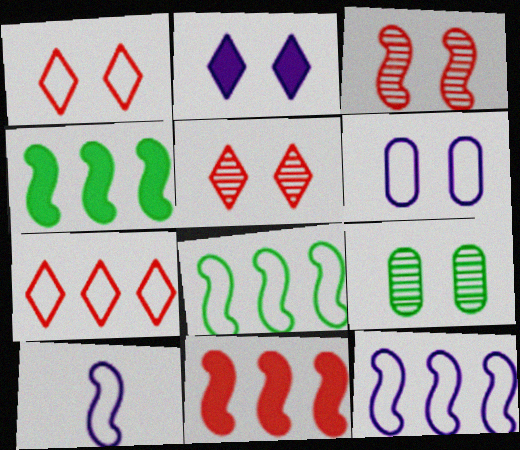[[3, 4, 10]]